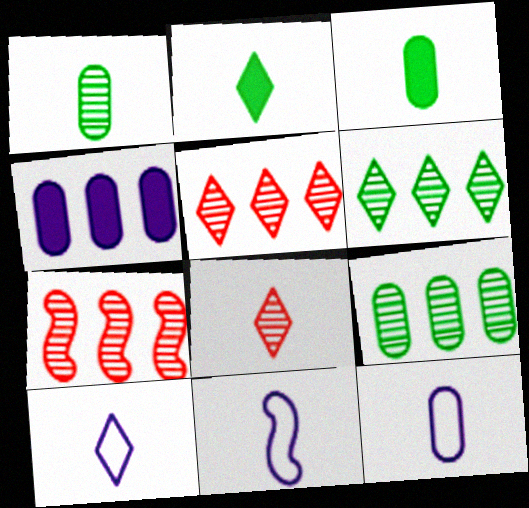[[2, 8, 10], 
[3, 8, 11], 
[10, 11, 12]]